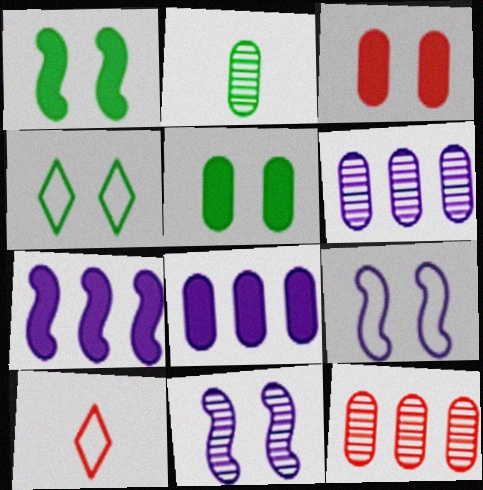[[1, 6, 10], 
[3, 4, 11]]